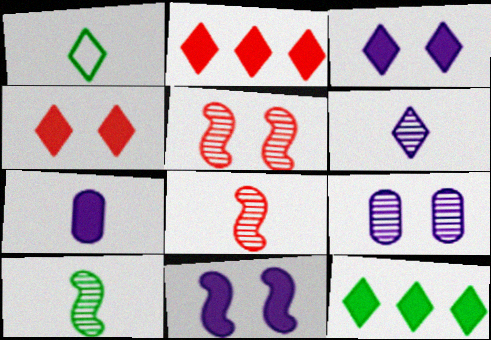[[1, 7, 8]]